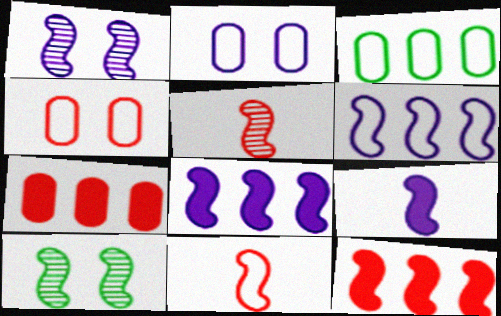[[1, 6, 9], 
[8, 10, 11]]